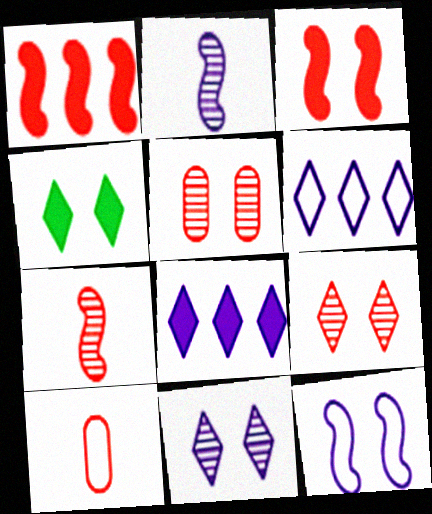[[1, 9, 10], 
[4, 5, 12]]